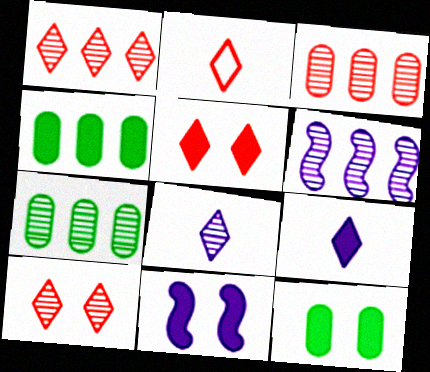[[1, 2, 5], 
[1, 6, 7], 
[2, 6, 12], 
[2, 7, 11], 
[5, 11, 12]]